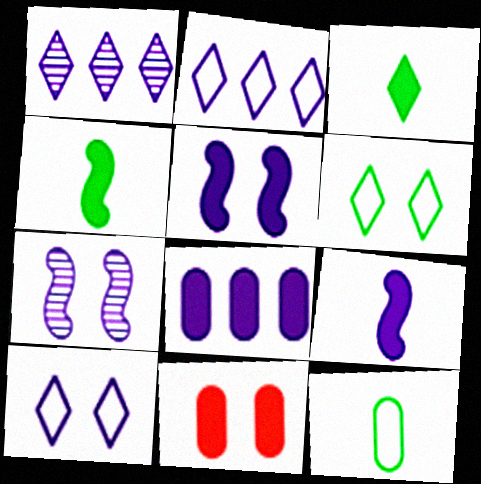[[6, 7, 11]]